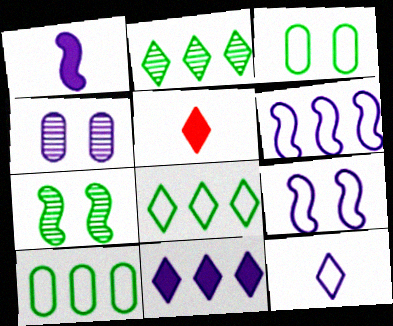[]